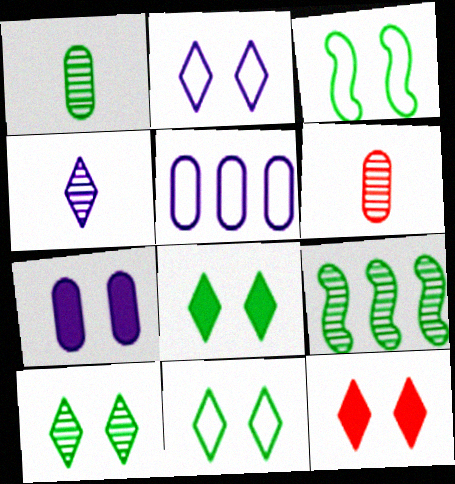[[1, 9, 10], 
[2, 10, 12], 
[8, 10, 11]]